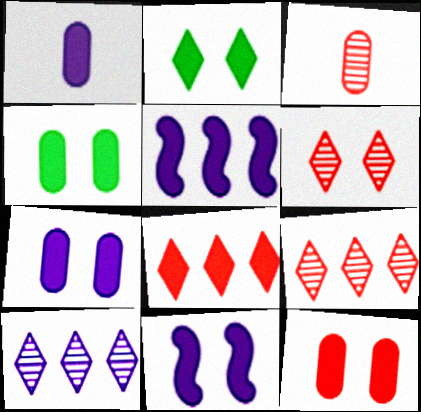[[2, 11, 12], 
[4, 7, 12]]